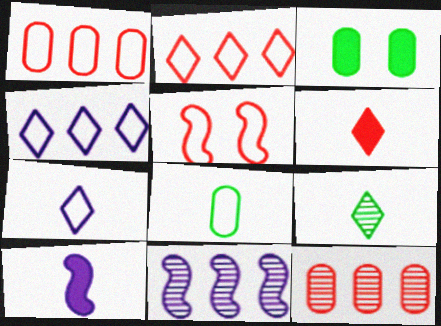[[4, 5, 8], 
[5, 6, 12], 
[6, 7, 9]]